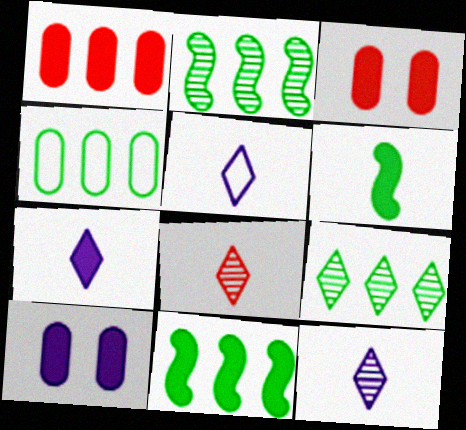[[2, 3, 5], 
[3, 7, 11], 
[4, 9, 11], 
[5, 7, 12]]